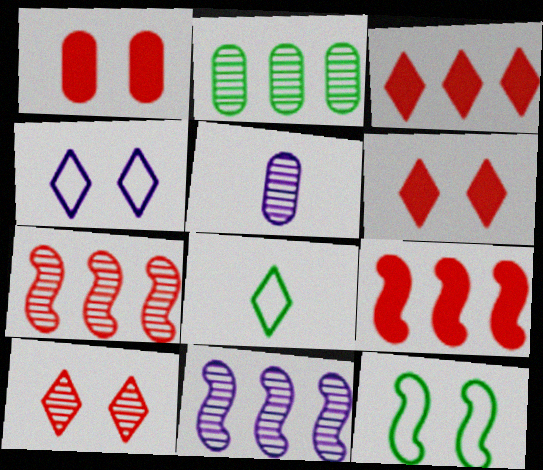[[1, 8, 11], 
[3, 5, 12]]